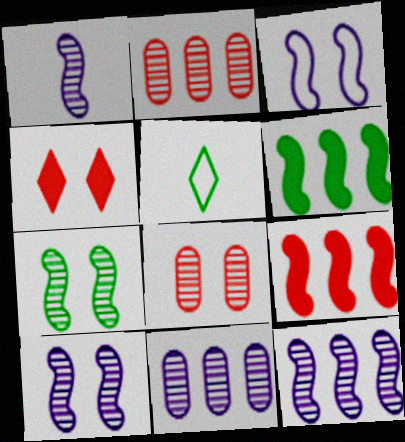[[1, 10, 12]]